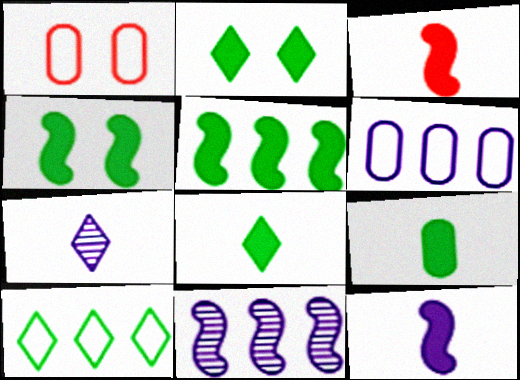[[1, 5, 7], 
[1, 8, 11], 
[2, 5, 9]]